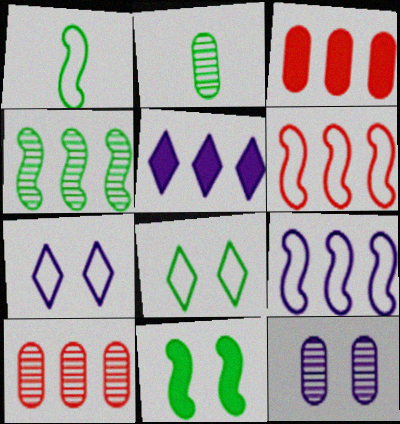[[1, 4, 11], 
[2, 10, 12]]